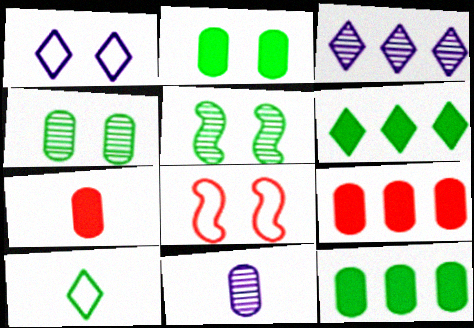[[5, 10, 12], 
[6, 8, 11]]